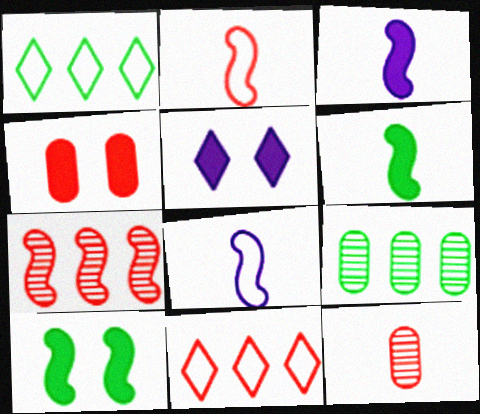[[2, 5, 9], 
[4, 5, 10], 
[7, 8, 10]]